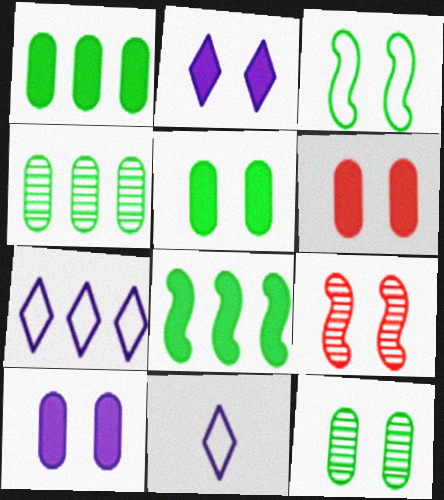[[1, 9, 11], 
[5, 6, 10]]